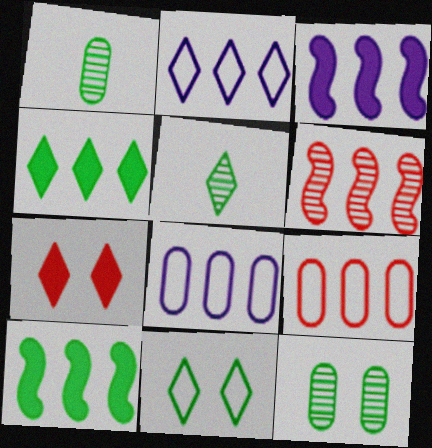[[1, 10, 11], 
[2, 5, 7], 
[4, 5, 11], 
[4, 6, 8]]